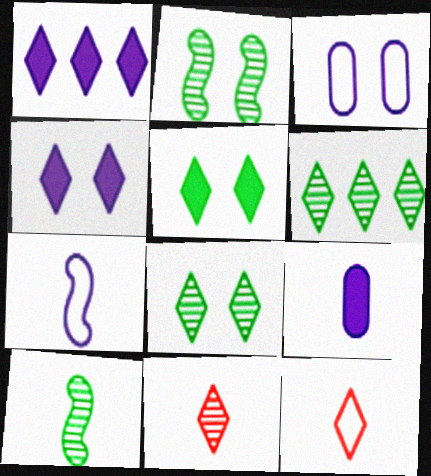[[1, 8, 12], 
[4, 6, 12], 
[9, 10, 12]]